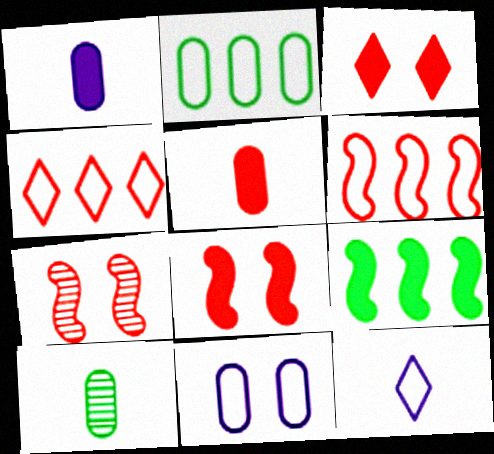[[1, 3, 9], 
[4, 5, 7]]